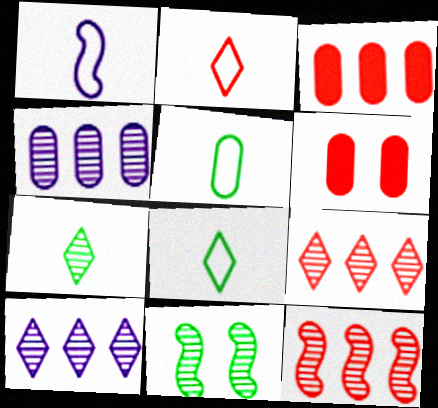[[1, 2, 5], 
[2, 6, 12], 
[4, 5, 6]]